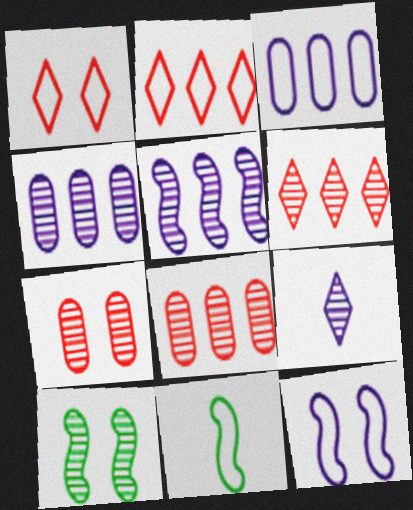[[1, 3, 11], 
[8, 9, 10]]